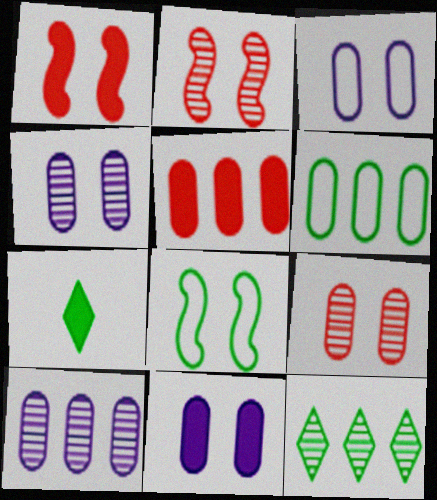[[3, 4, 11], 
[5, 6, 10]]